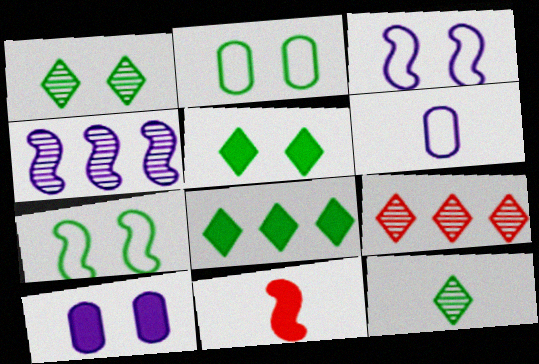[[4, 7, 11], 
[6, 11, 12], 
[8, 10, 11]]